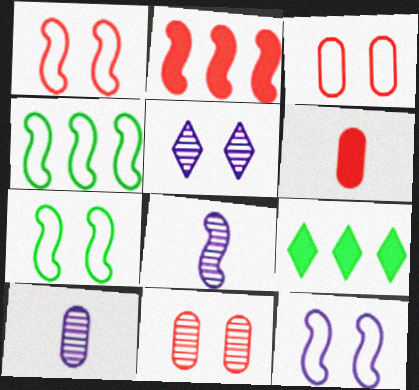[[1, 7, 12], 
[1, 9, 10], 
[2, 7, 8], 
[3, 8, 9], 
[4, 5, 6]]